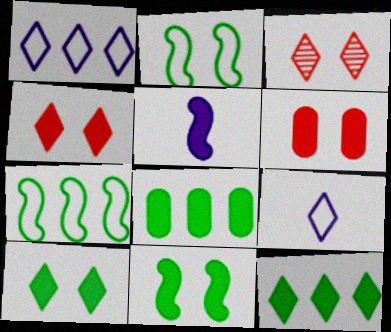[[3, 9, 12], 
[4, 5, 8], 
[5, 6, 12]]